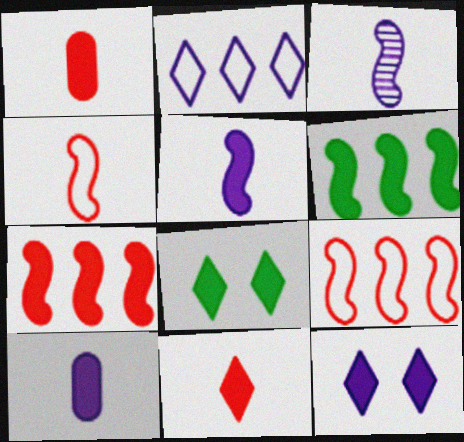[[1, 6, 12], 
[7, 8, 10]]